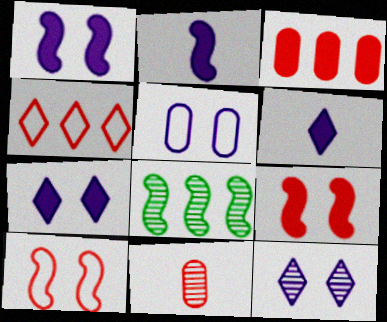[[1, 5, 12], 
[2, 8, 10], 
[4, 9, 11], 
[8, 11, 12]]